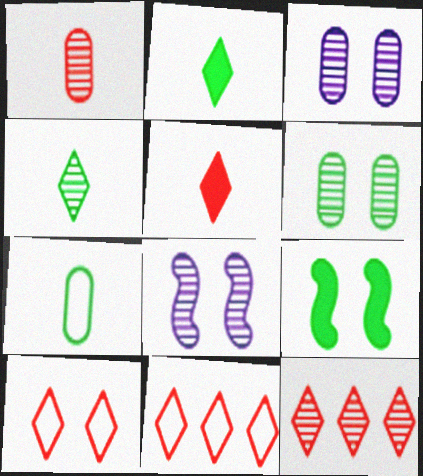[[3, 9, 10], 
[5, 10, 12]]